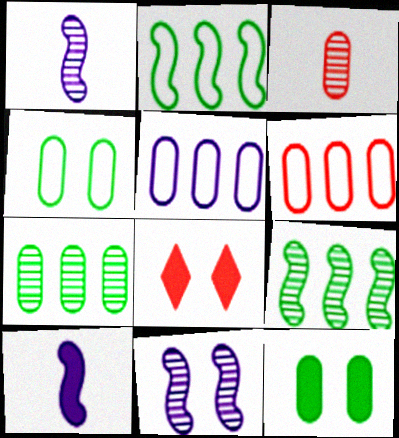[[3, 5, 12], 
[4, 8, 11]]